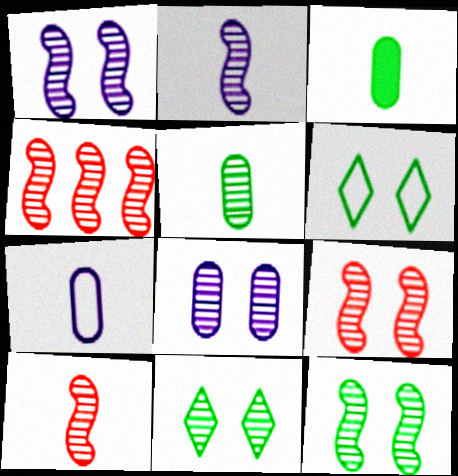[[1, 9, 12], 
[2, 4, 12], 
[4, 9, 10], 
[8, 9, 11]]